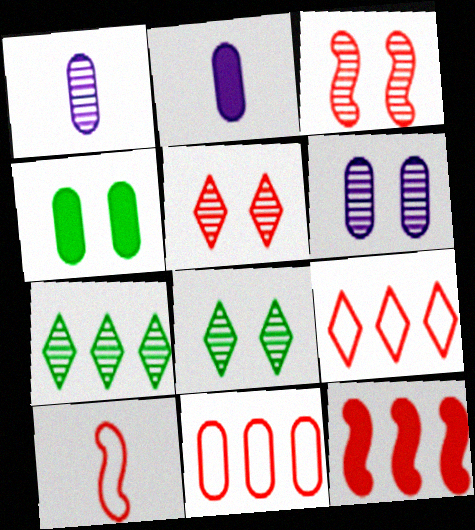[[1, 3, 7], 
[1, 4, 11], 
[3, 6, 8], 
[3, 10, 12]]